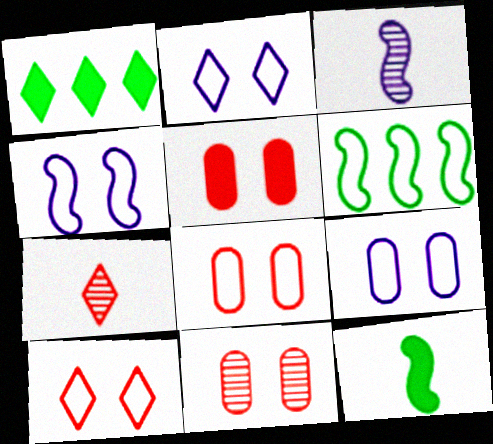[[1, 2, 7], 
[1, 3, 8], 
[2, 4, 9], 
[5, 8, 11]]